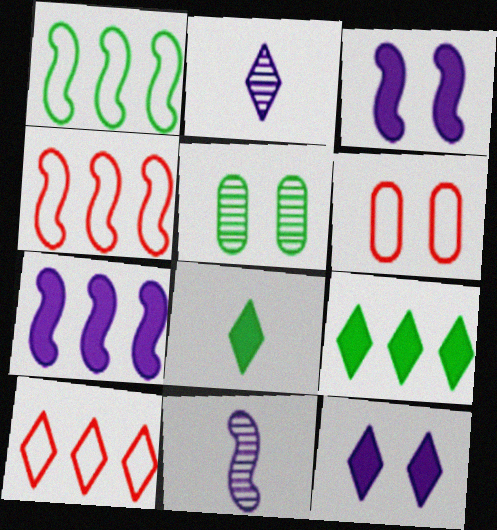[[1, 5, 8], 
[6, 9, 11]]